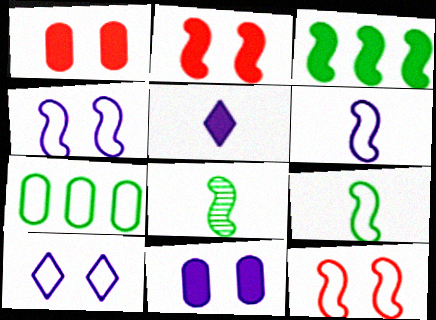[[1, 3, 5]]